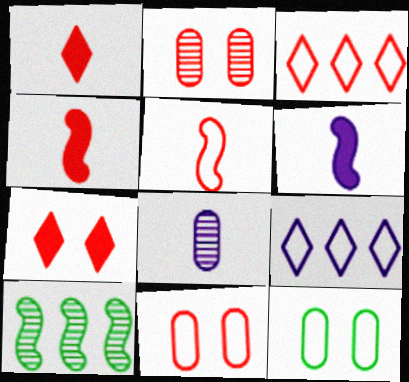[[2, 3, 4], 
[3, 5, 11], 
[5, 9, 12]]